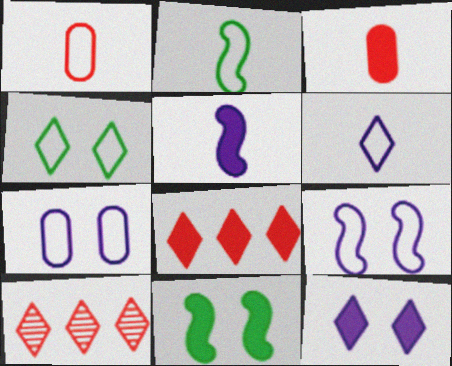[[1, 2, 6]]